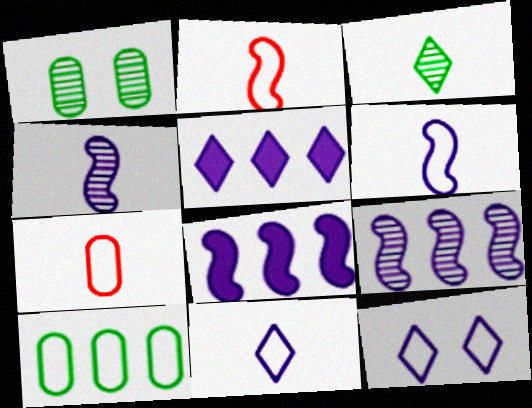[[1, 2, 5], 
[2, 10, 12]]